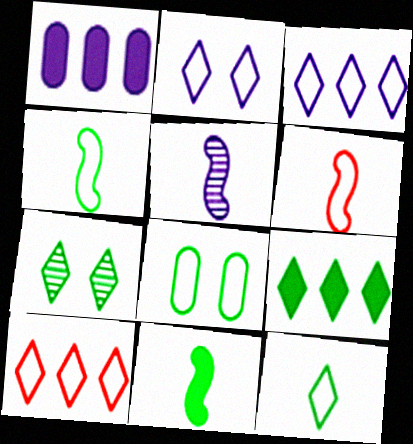[[1, 2, 5], 
[1, 6, 7], 
[2, 10, 12], 
[3, 6, 8], 
[5, 6, 11], 
[7, 9, 12]]